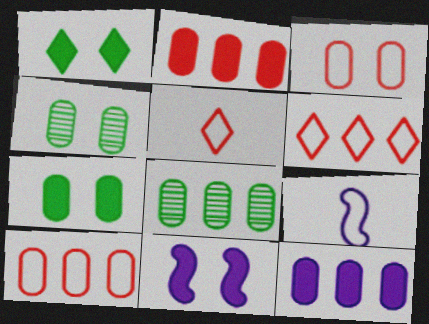[[5, 8, 11], 
[8, 10, 12]]